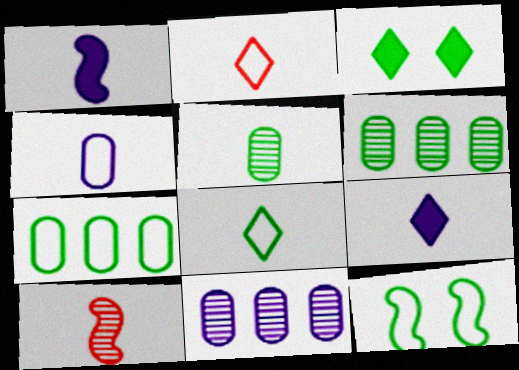[[1, 2, 5], 
[7, 8, 12]]